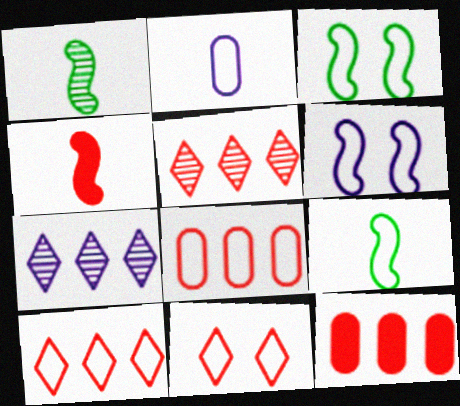[[2, 3, 10]]